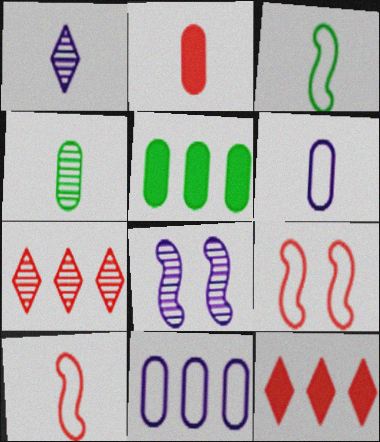[[1, 2, 3], 
[1, 5, 9], 
[2, 4, 6], 
[2, 7, 9], 
[4, 7, 8]]